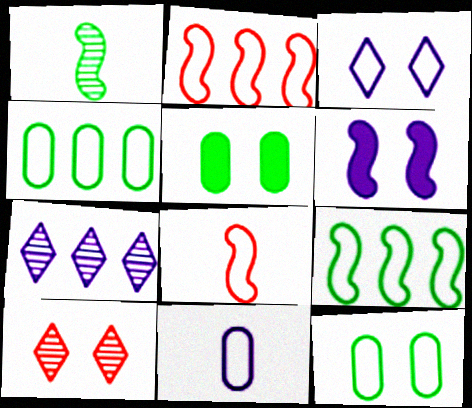[[1, 2, 6], 
[3, 4, 8], 
[5, 7, 8], 
[6, 7, 11], 
[6, 10, 12]]